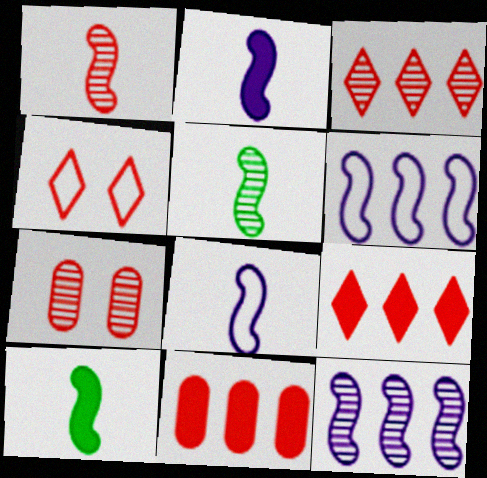[[1, 3, 7], 
[1, 4, 11], 
[1, 8, 10]]